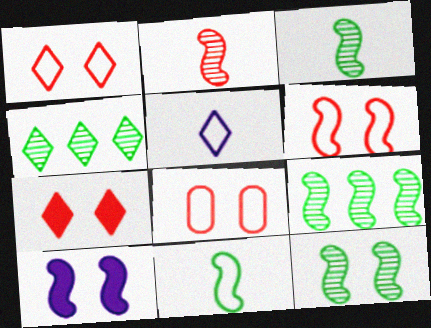[[1, 6, 8], 
[3, 9, 12], 
[4, 5, 7], 
[6, 10, 12]]